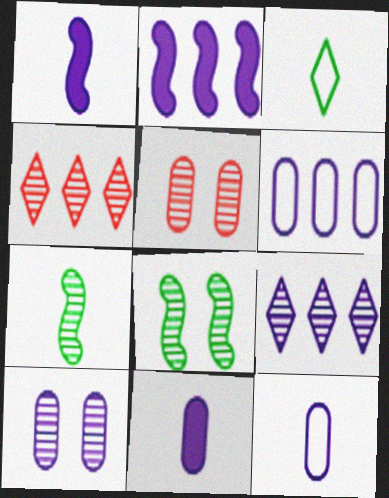[[2, 3, 5], 
[2, 6, 9], 
[4, 7, 10], 
[5, 7, 9], 
[6, 10, 11]]